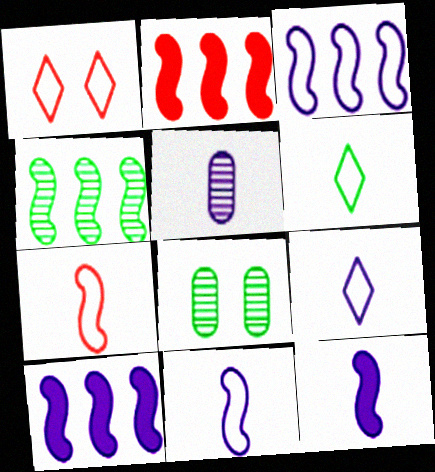[[2, 3, 4], 
[2, 8, 9], 
[5, 9, 12]]